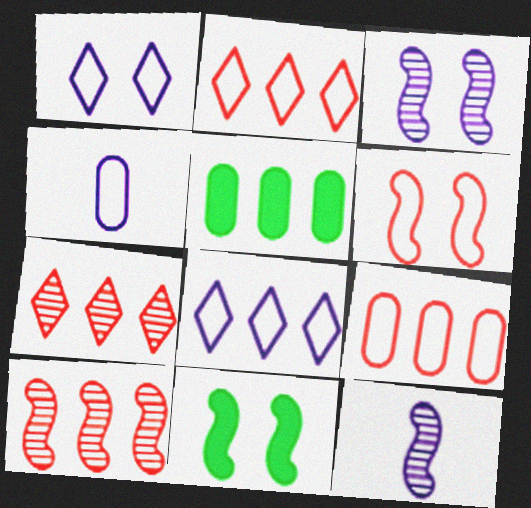[[3, 6, 11], 
[4, 7, 11], 
[5, 8, 10]]